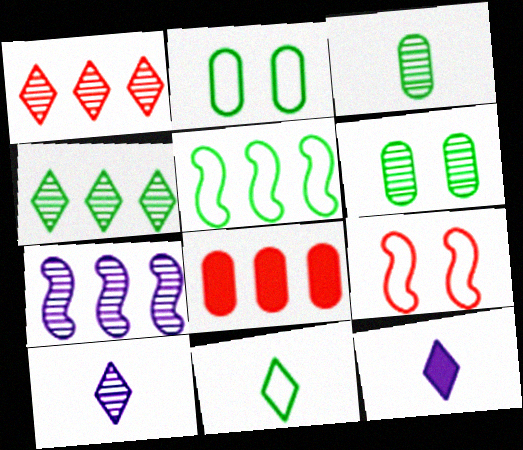[[2, 5, 11]]